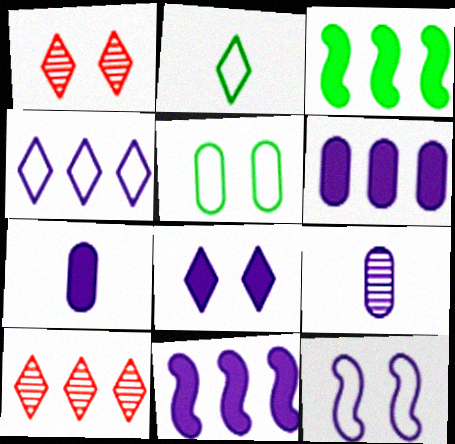[[2, 8, 10], 
[7, 8, 11]]